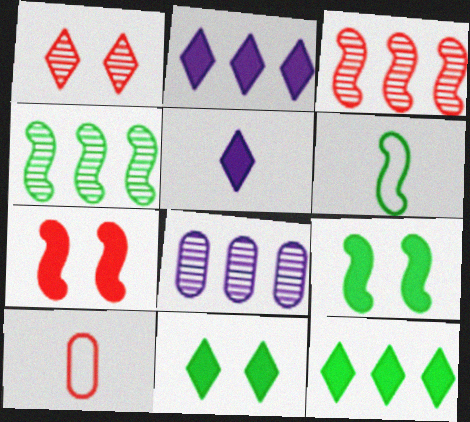[[4, 6, 9]]